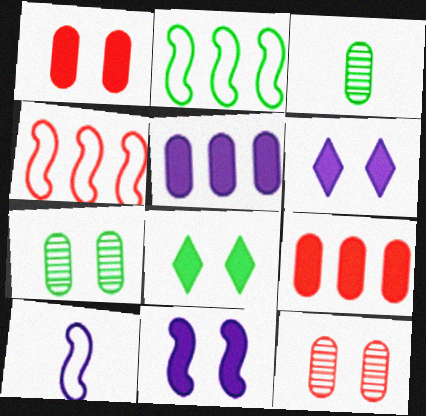[[1, 8, 11], 
[2, 3, 8], 
[3, 4, 6]]